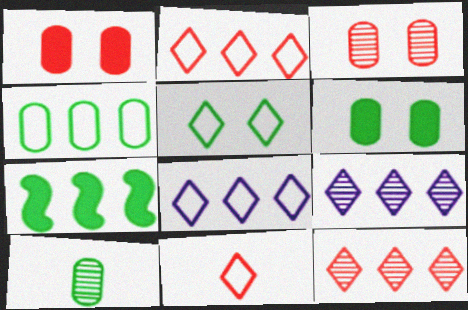[[4, 6, 10], 
[5, 7, 10], 
[5, 8, 11]]